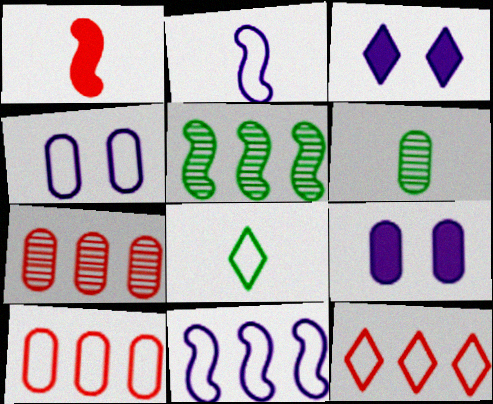[[6, 9, 10]]